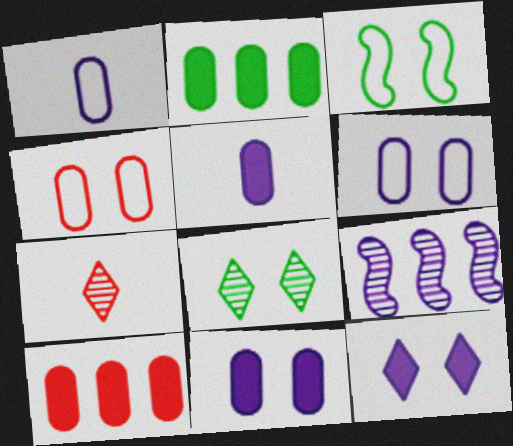[[1, 9, 12]]